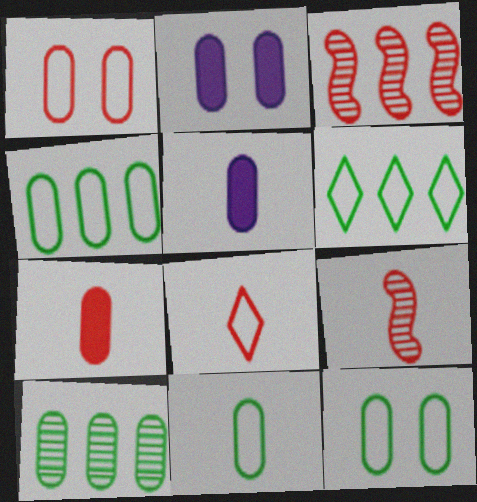[[1, 5, 10], 
[2, 6, 9], 
[4, 11, 12], 
[7, 8, 9]]